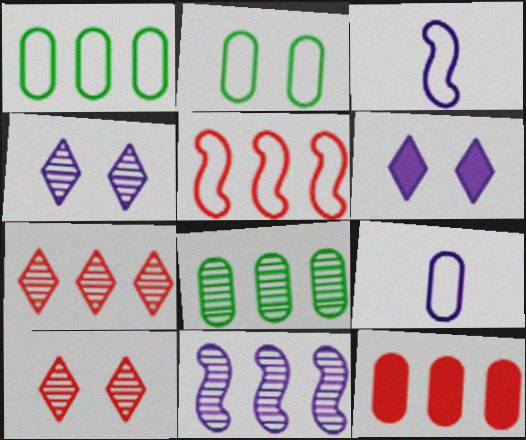[[5, 7, 12], 
[6, 9, 11], 
[7, 8, 11]]